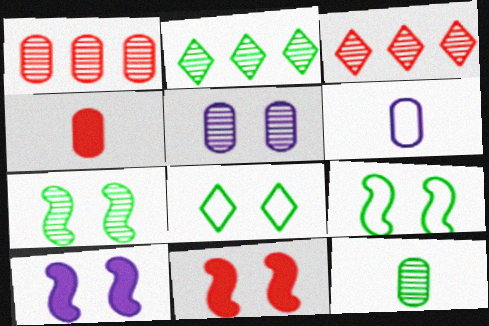[[1, 5, 12], 
[2, 6, 11], 
[2, 7, 12], 
[4, 6, 12], 
[5, 8, 11]]